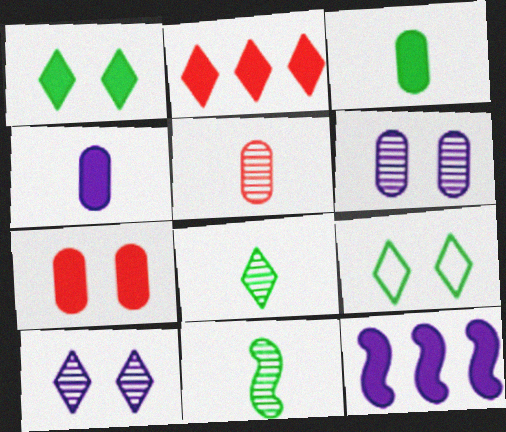[[5, 9, 12]]